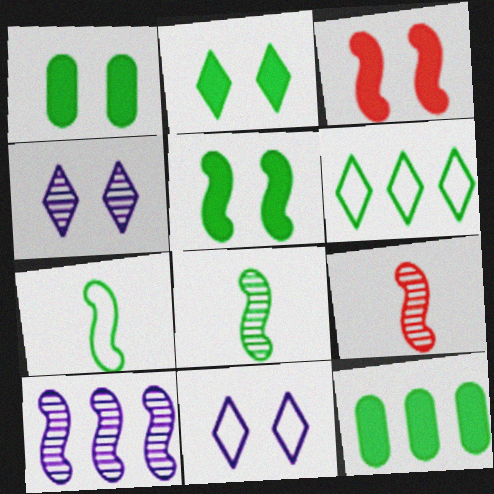[[1, 2, 5], 
[1, 6, 8], 
[3, 7, 10], 
[9, 11, 12]]